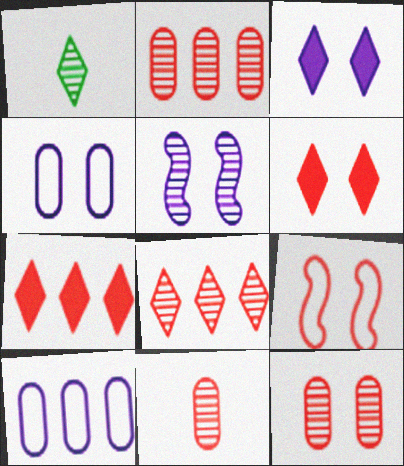[[1, 2, 5], 
[2, 11, 12], 
[3, 4, 5], 
[6, 9, 12], 
[7, 9, 11]]